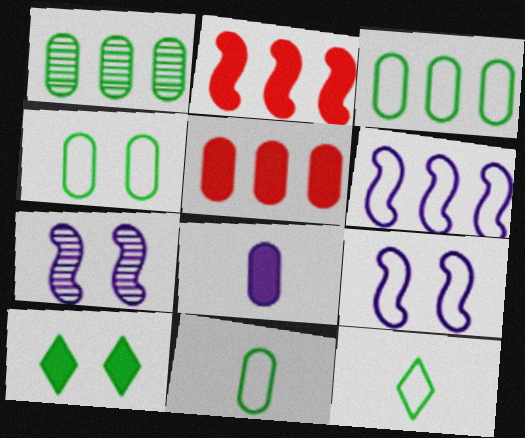[[2, 8, 10], 
[3, 4, 11], 
[5, 7, 12]]